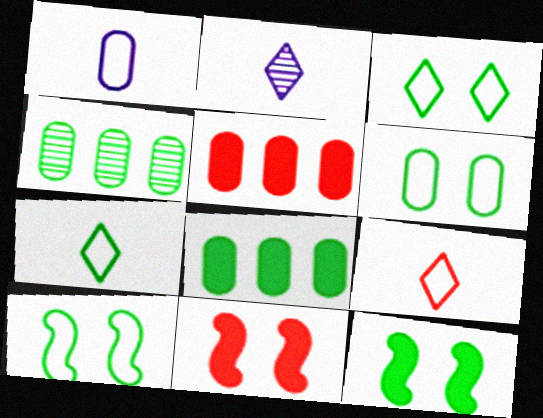[[2, 5, 10], 
[3, 6, 10], 
[4, 7, 12]]